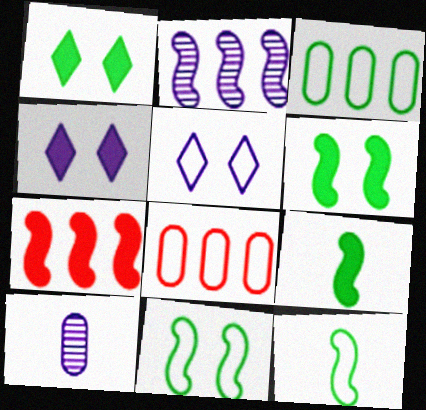[[5, 8, 12]]